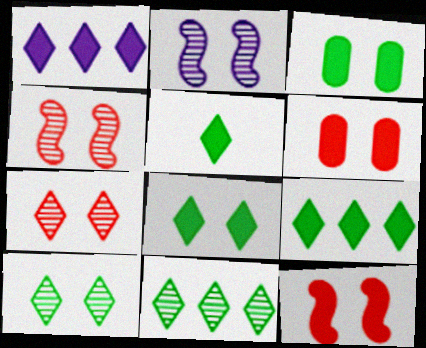[[5, 8, 9]]